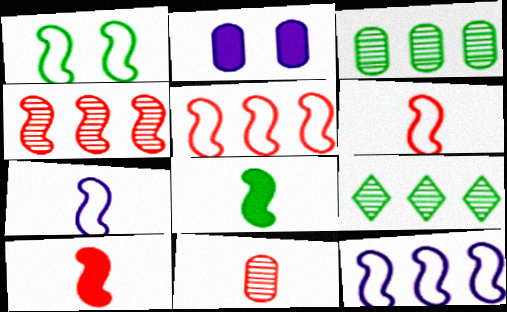[[1, 5, 7], 
[1, 6, 12], 
[2, 6, 9]]